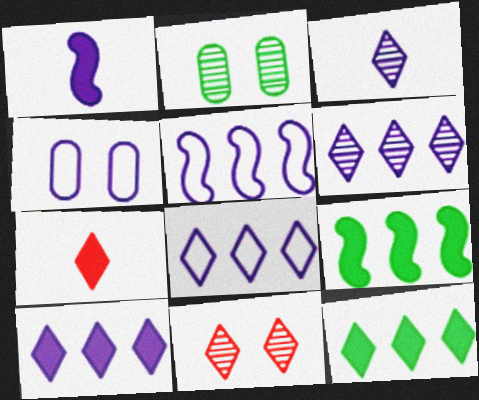[[1, 4, 6], 
[2, 5, 7], 
[6, 8, 10]]